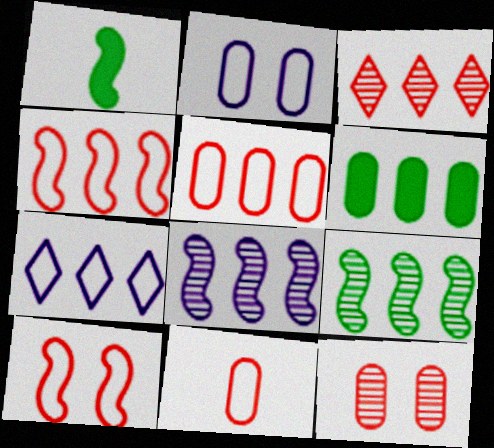[[1, 2, 3], 
[1, 7, 12], 
[1, 8, 10]]